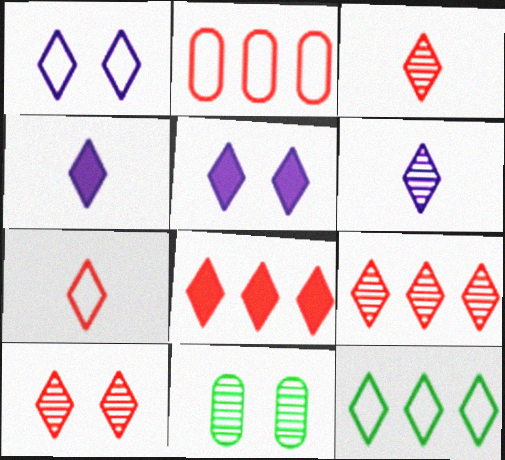[[1, 7, 12], 
[3, 5, 12], 
[3, 9, 10], 
[4, 10, 12], 
[7, 8, 10]]